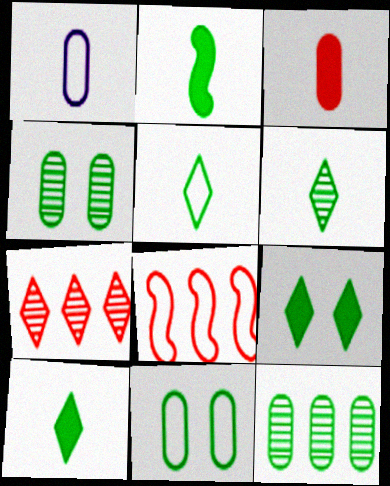[[5, 6, 10]]